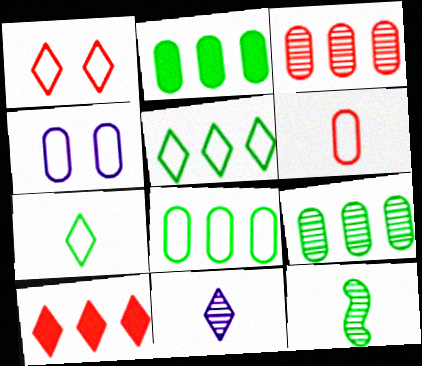[[2, 8, 9], 
[4, 6, 8], 
[4, 10, 12]]